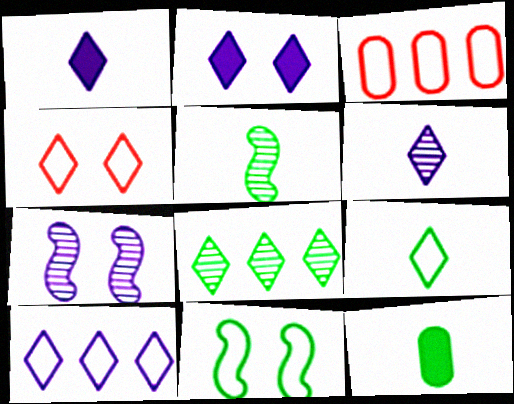[[1, 4, 8], 
[2, 3, 5], 
[2, 6, 10], 
[4, 9, 10], 
[5, 9, 12], 
[8, 11, 12]]